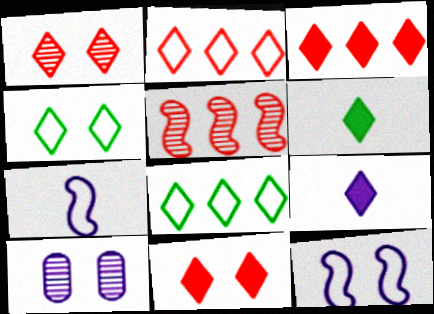[[1, 8, 9]]